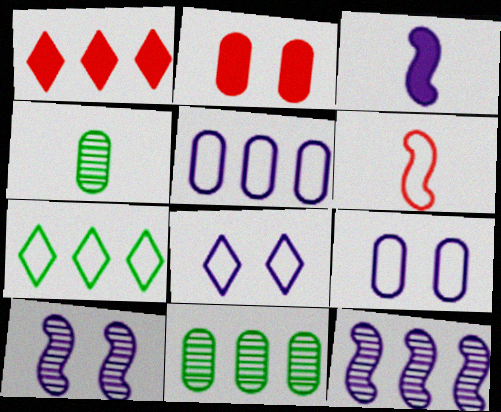[[2, 4, 5], 
[6, 7, 9]]